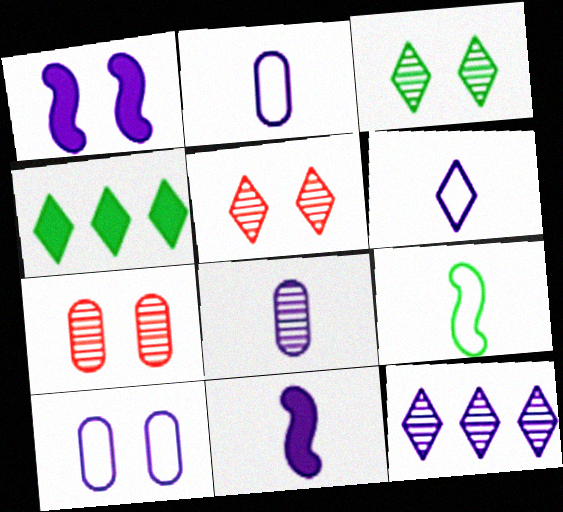[[1, 2, 12], 
[4, 5, 6], 
[6, 8, 11], 
[10, 11, 12]]